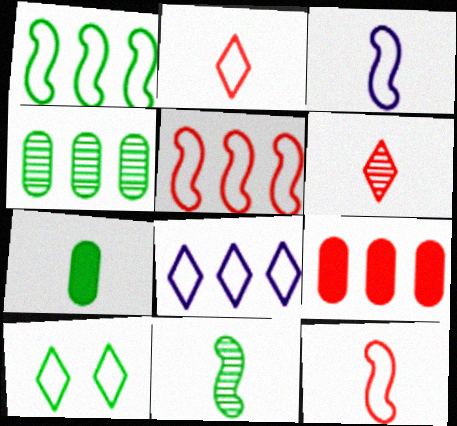[[2, 8, 10], 
[3, 6, 7]]